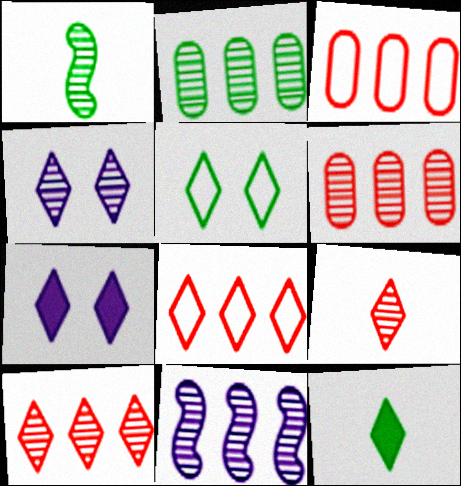[[1, 3, 7], 
[1, 4, 6], 
[2, 10, 11], 
[4, 8, 12]]